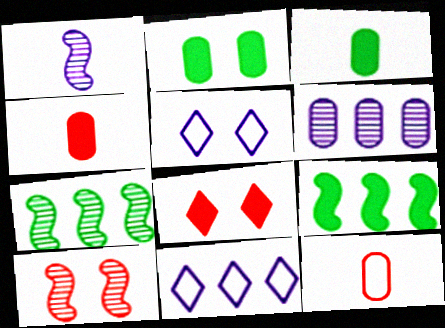[[1, 7, 10], 
[2, 5, 10], 
[2, 6, 12], 
[3, 10, 11], 
[4, 5, 7]]